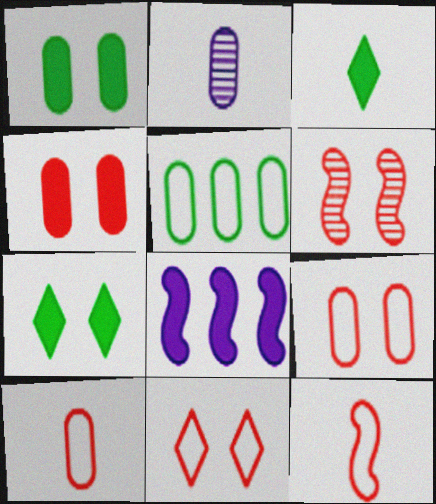[[2, 3, 12], 
[2, 4, 5], 
[3, 4, 8], 
[4, 6, 11]]